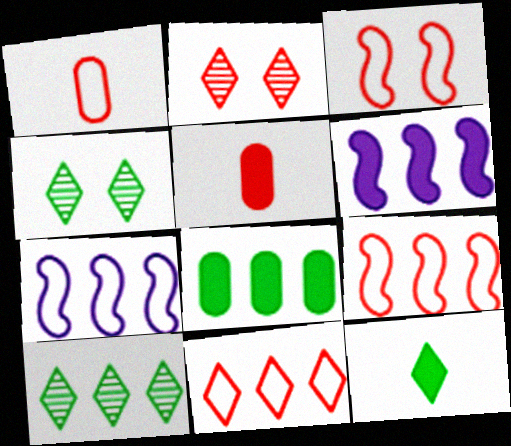[[1, 3, 11], 
[1, 4, 6], 
[2, 5, 9], 
[4, 5, 7]]